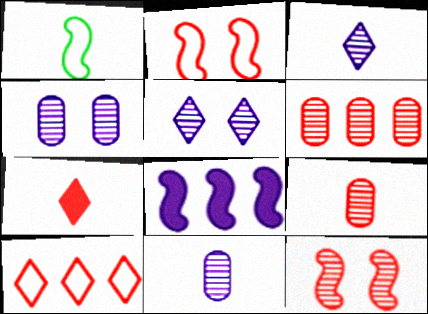[[1, 7, 11], 
[1, 8, 12], 
[2, 6, 7]]